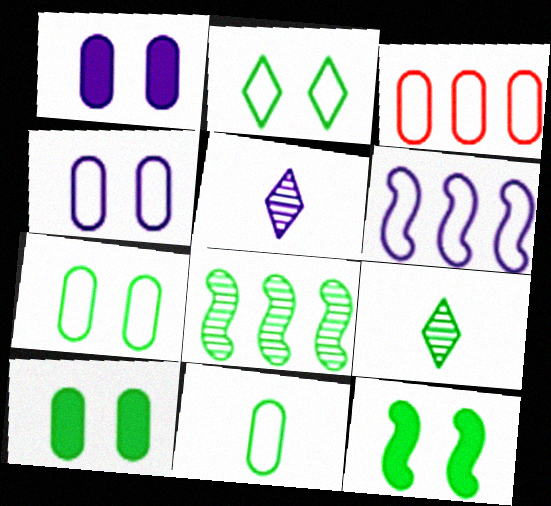[[1, 5, 6], 
[3, 4, 11], 
[3, 5, 12]]